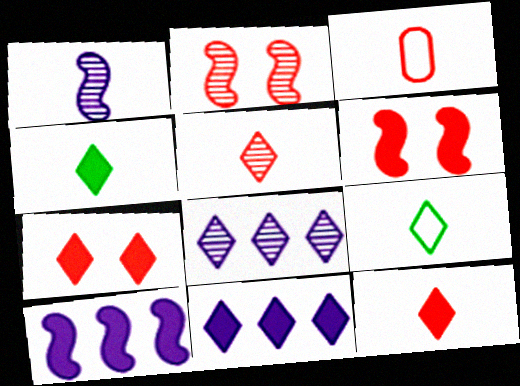[[1, 3, 4], 
[4, 7, 11], 
[7, 8, 9]]